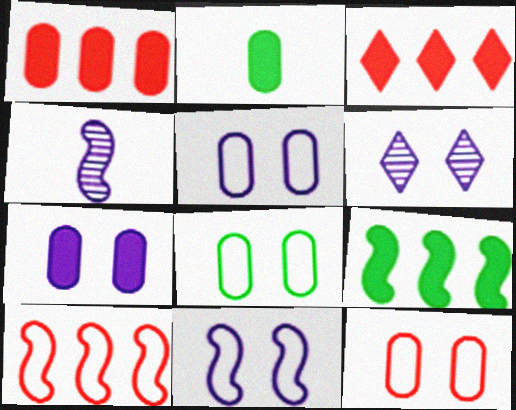[[1, 2, 7], 
[2, 6, 10], 
[3, 4, 8], 
[5, 8, 12], 
[6, 7, 11]]